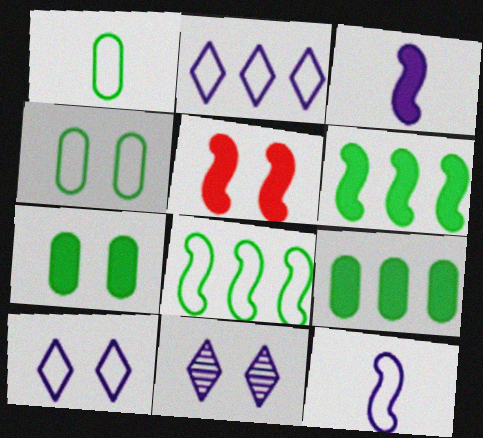[[3, 5, 6], 
[4, 5, 11]]